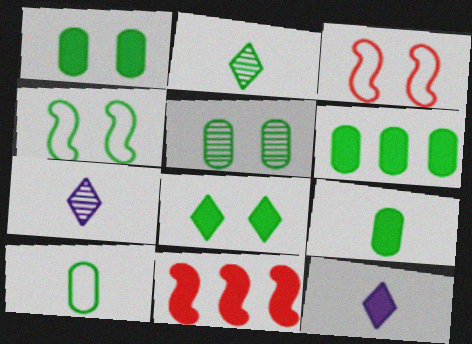[[1, 6, 9], 
[1, 11, 12], 
[2, 4, 6], 
[3, 6, 7], 
[4, 5, 8], 
[5, 6, 10]]